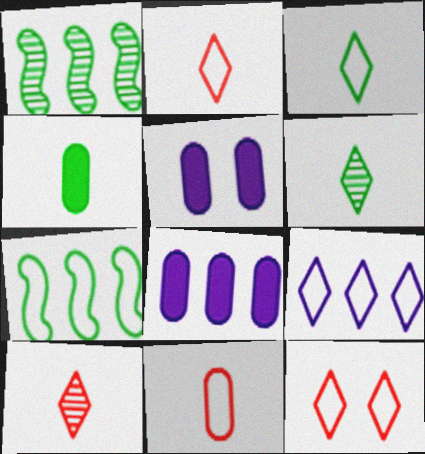[[1, 2, 5], 
[3, 9, 12], 
[5, 7, 10]]